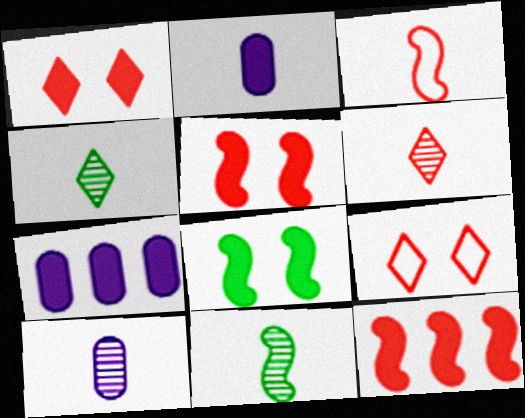[[2, 3, 4], 
[6, 10, 11], 
[7, 9, 11]]